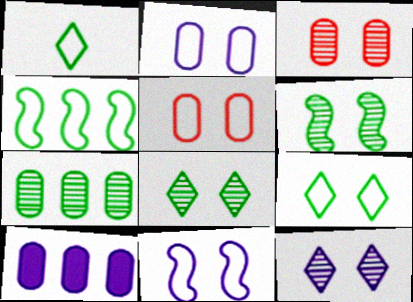[[3, 6, 12], 
[5, 9, 11]]